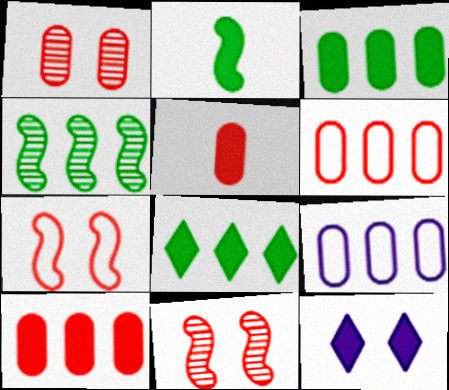[[1, 5, 6], 
[2, 10, 12]]